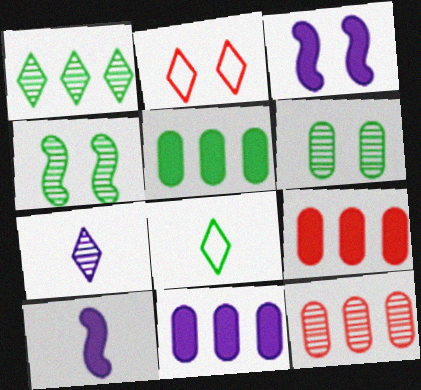[[2, 3, 6], 
[3, 8, 12], 
[4, 5, 8], 
[4, 7, 12], 
[5, 9, 11]]